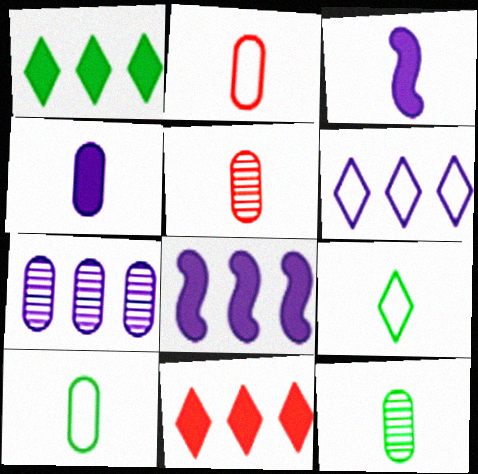[[2, 4, 12], 
[3, 5, 9], 
[4, 5, 10], 
[6, 7, 8]]